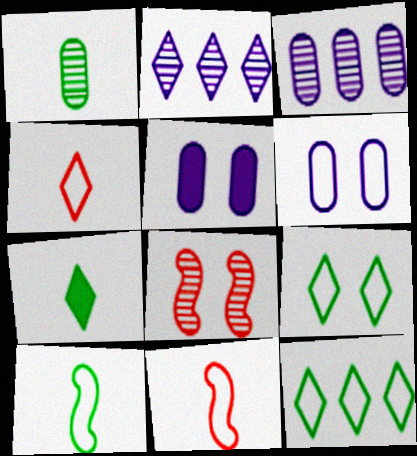[[1, 2, 8], 
[1, 7, 10], 
[5, 8, 9], 
[6, 11, 12]]